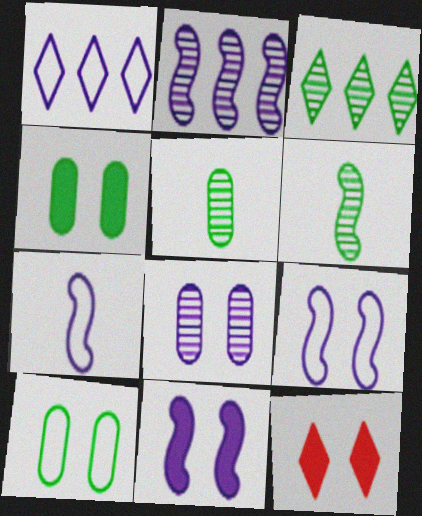[[2, 7, 11], 
[4, 11, 12]]